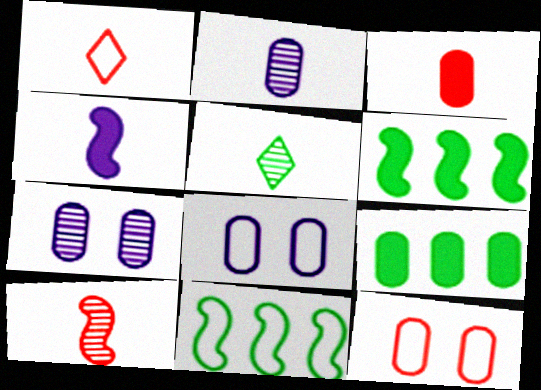[[1, 3, 10], 
[1, 6, 7], 
[1, 8, 11], 
[2, 5, 10], 
[2, 9, 12]]